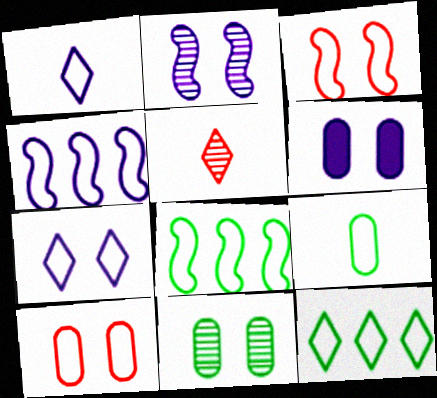[[1, 8, 10], 
[2, 6, 7], 
[5, 6, 8], 
[6, 10, 11]]